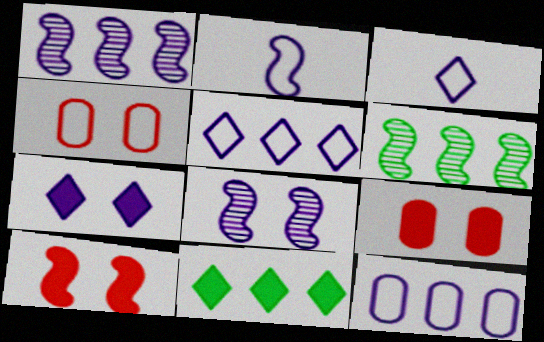[[2, 6, 10], 
[3, 6, 9]]